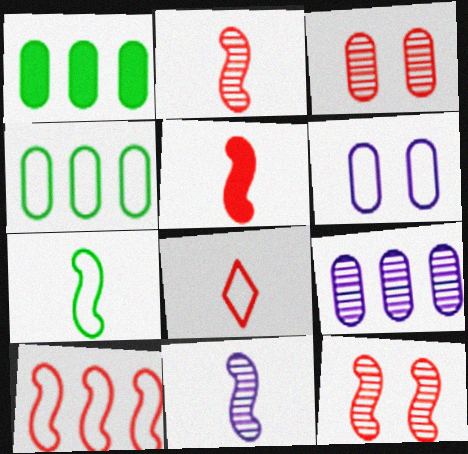[[5, 7, 11], 
[5, 10, 12]]